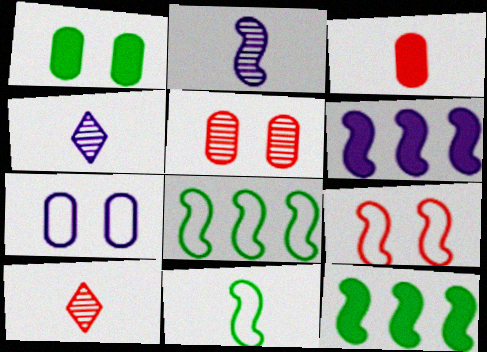[[1, 5, 7], 
[2, 9, 12], 
[3, 4, 11], 
[4, 6, 7], 
[7, 10, 12]]